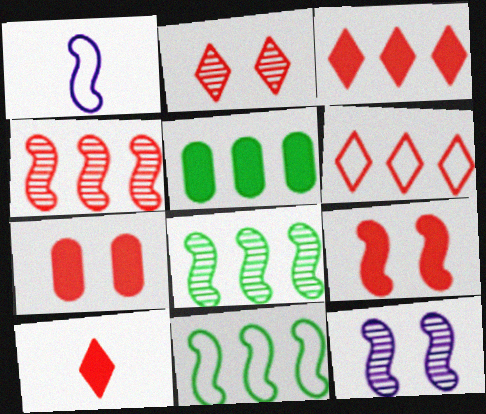[[1, 2, 5], 
[1, 8, 9], 
[2, 6, 10]]